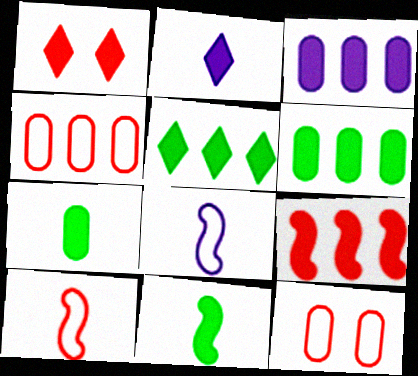[[1, 2, 5], 
[1, 3, 11], 
[3, 5, 9]]